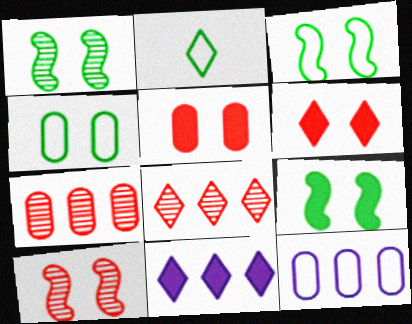[[1, 3, 9]]